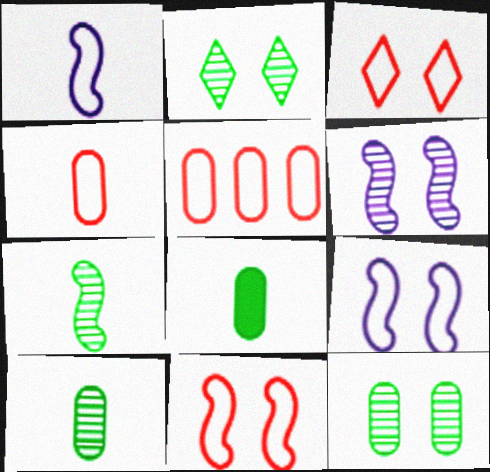[]